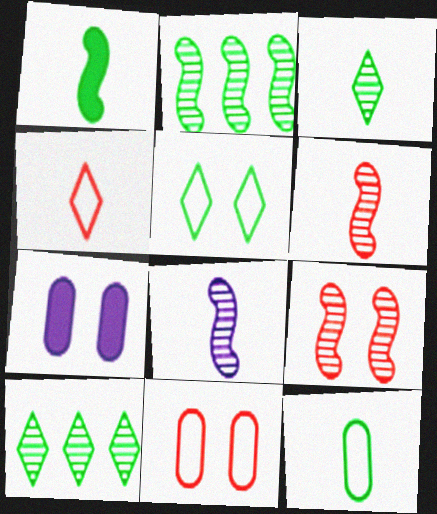[[1, 3, 12], 
[2, 4, 7], 
[2, 8, 9], 
[5, 7, 9]]